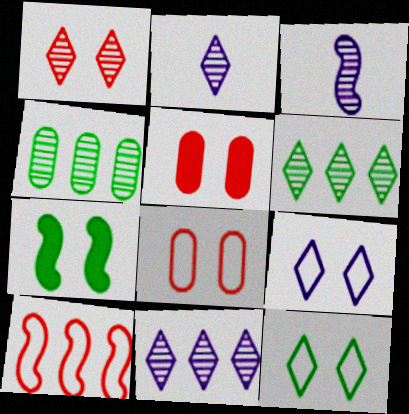[[1, 2, 6], 
[1, 3, 4], 
[3, 7, 10]]